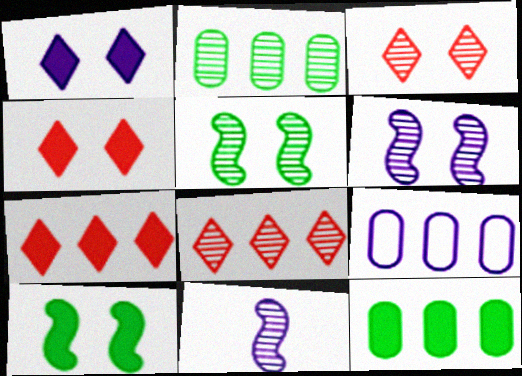[[1, 9, 11], 
[2, 3, 11]]